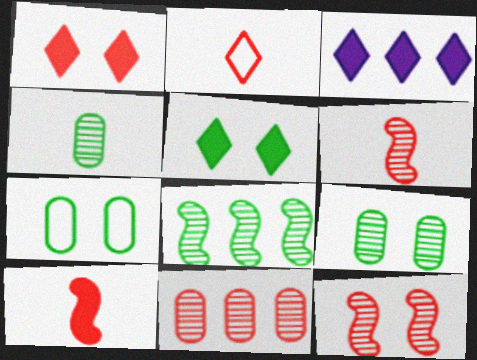[[3, 6, 7]]